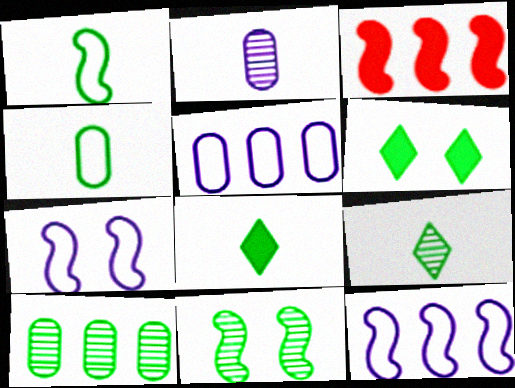[[1, 6, 10], 
[9, 10, 11]]